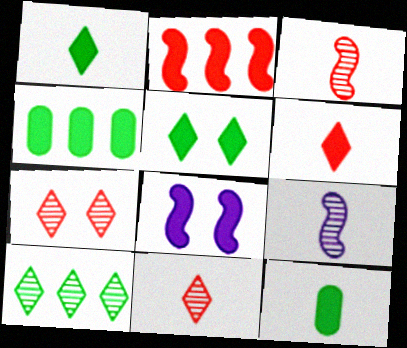[[4, 6, 8]]